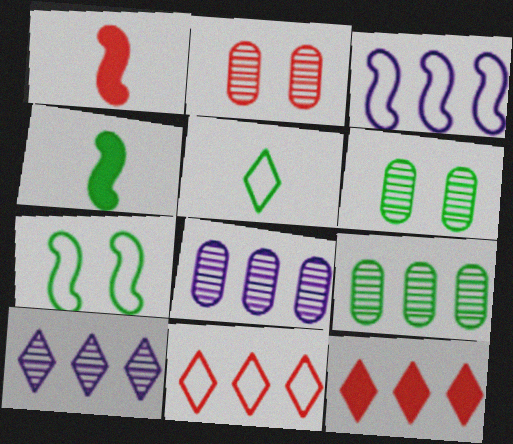[[1, 2, 11], 
[3, 9, 12]]